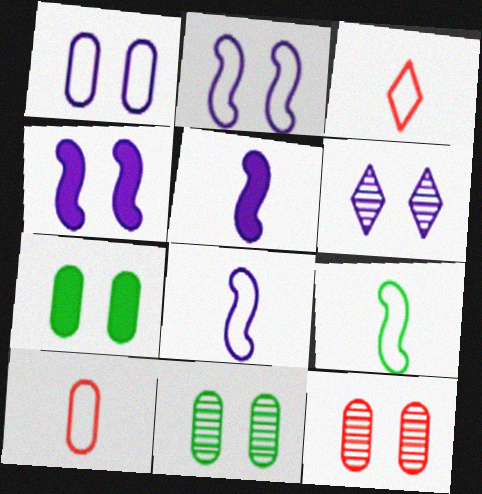[[1, 4, 6], 
[1, 7, 12]]